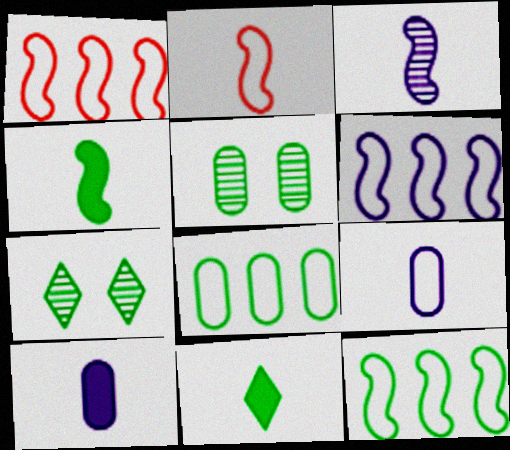[[1, 6, 12], 
[1, 7, 10], 
[2, 3, 4], 
[4, 7, 8], 
[5, 11, 12]]